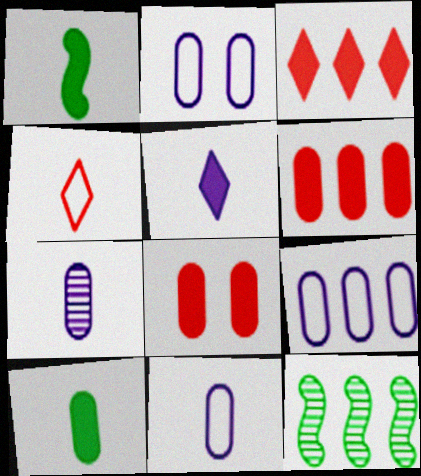[[1, 4, 7], 
[2, 9, 11], 
[3, 9, 12]]